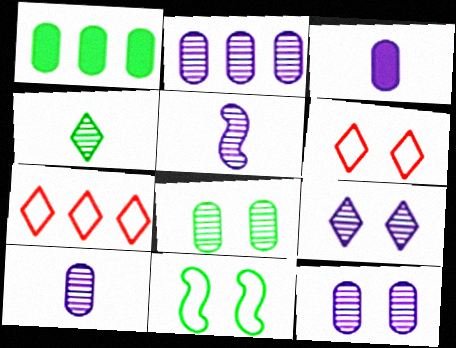[[1, 4, 11], 
[1, 5, 6], 
[2, 5, 9], 
[2, 10, 12]]